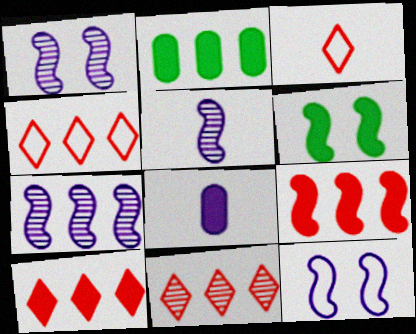[[1, 2, 3], 
[1, 5, 7], 
[2, 4, 7], 
[4, 10, 11], 
[6, 8, 10]]